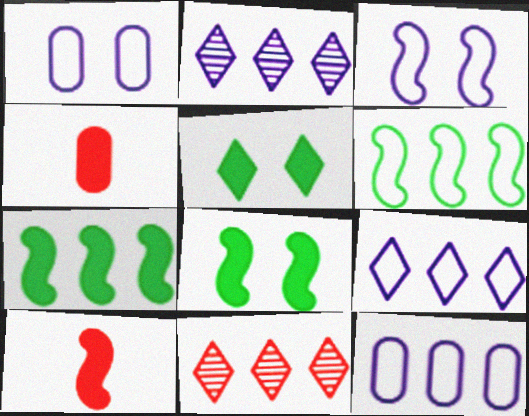[[7, 11, 12]]